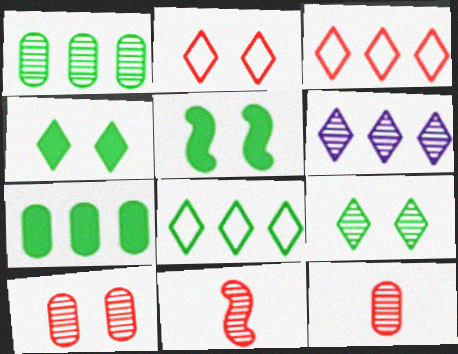[]